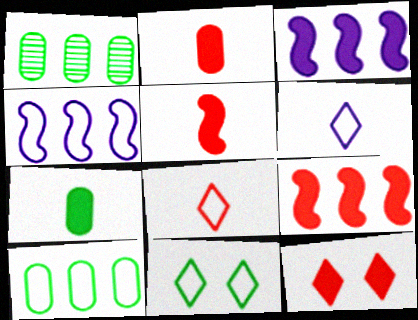[[2, 9, 12], 
[3, 7, 12]]